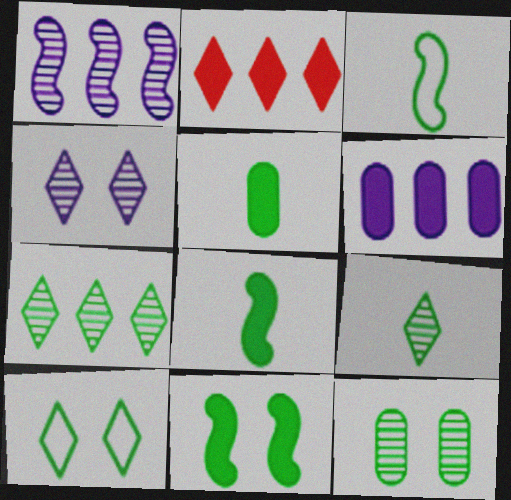[[3, 5, 9], 
[10, 11, 12]]